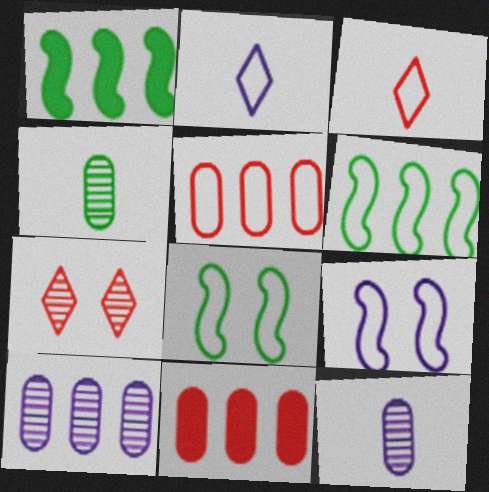[[2, 5, 8]]